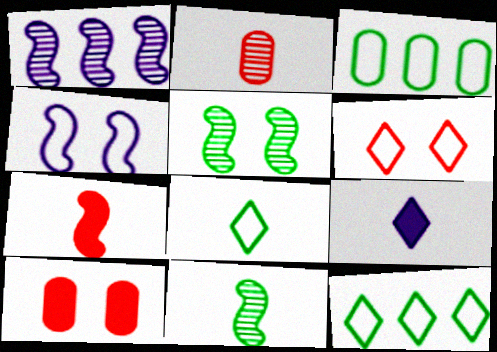[[1, 8, 10]]